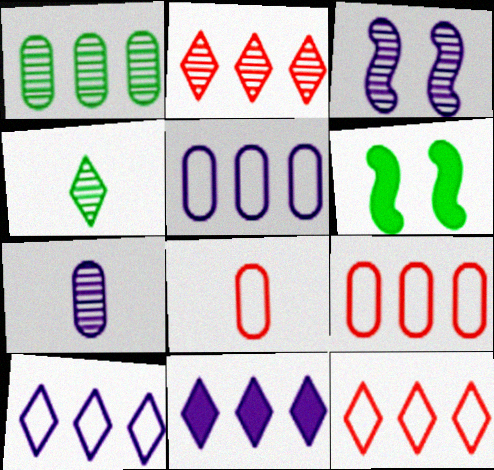[[6, 7, 12]]